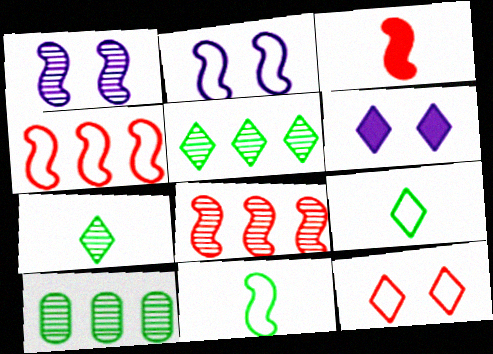[[2, 4, 11]]